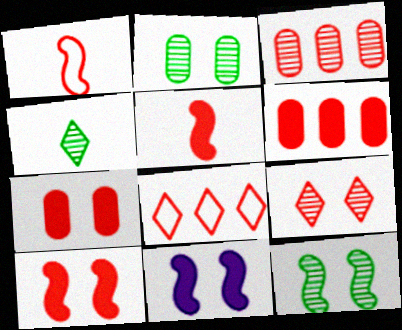[[1, 6, 9]]